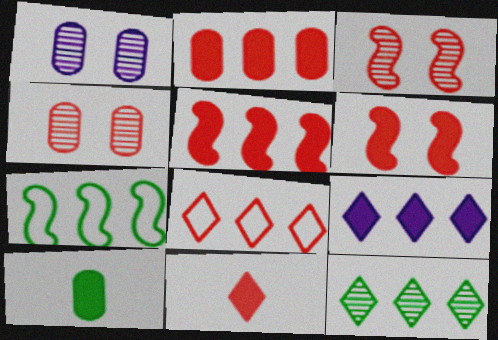[[1, 7, 11], 
[2, 6, 11], 
[6, 9, 10], 
[8, 9, 12]]